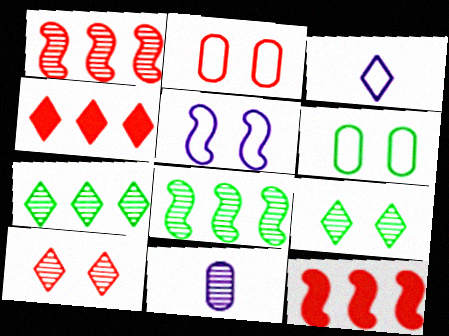[[1, 9, 11], 
[3, 4, 9], 
[8, 10, 11]]